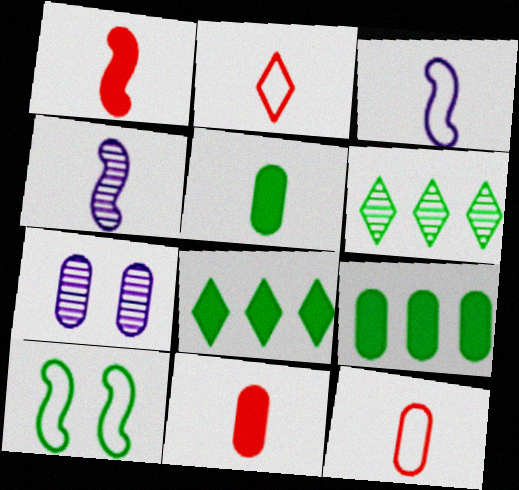[[2, 4, 5], 
[5, 6, 10], 
[7, 9, 12]]